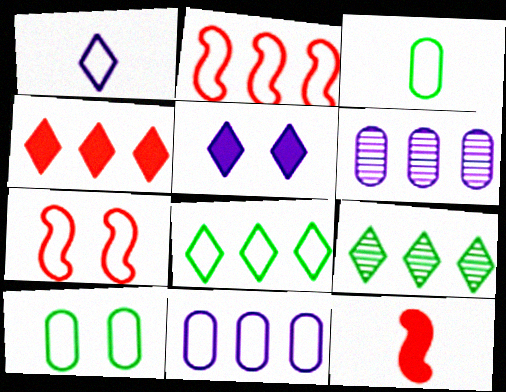[[1, 2, 10], 
[2, 8, 11]]